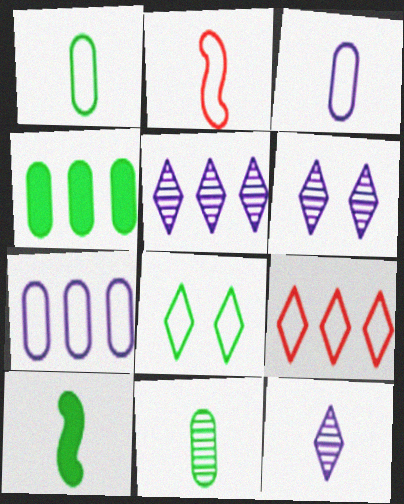[[2, 4, 6], 
[2, 7, 8], 
[5, 6, 12]]